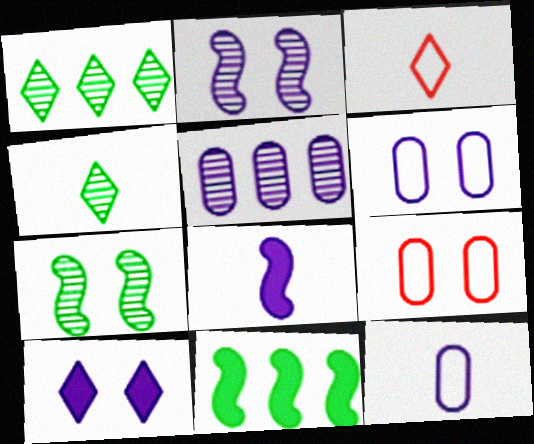[[1, 3, 10], 
[1, 8, 9], 
[2, 6, 10], 
[7, 9, 10]]